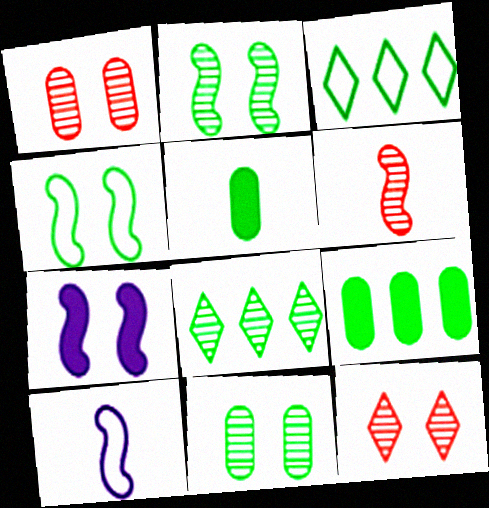[[2, 3, 5], 
[4, 5, 8], 
[9, 10, 12]]